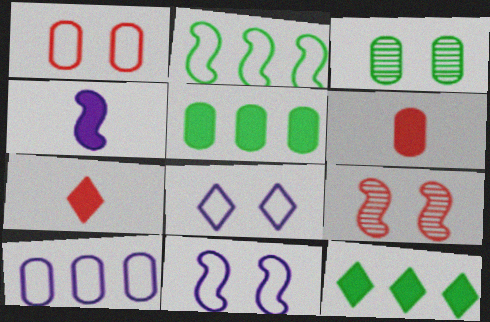[[2, 4, 9], 
[3, 6, 10]]